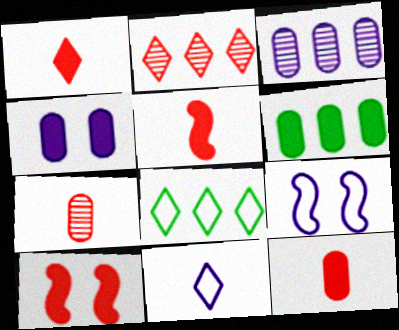[[1, 5, 12], 
[4, 6, 12]]